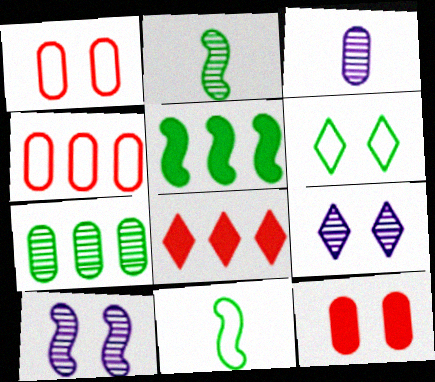[[6, 10, 12]]